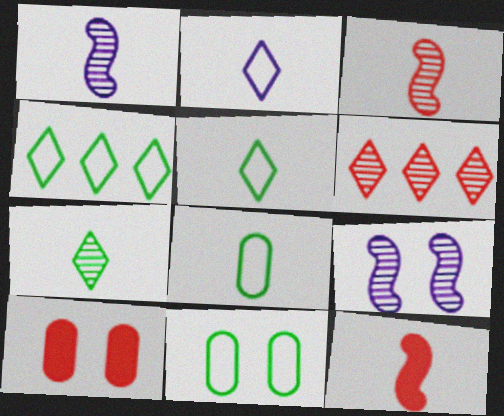[[1, 4, 10]]